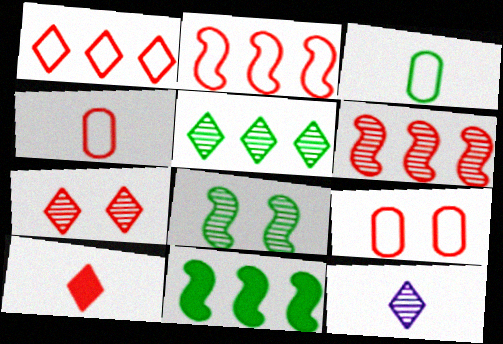[[1, 7, 10], 
[5, 7, 12], 
[6, 9, 10], 
[9, 11, 12]]